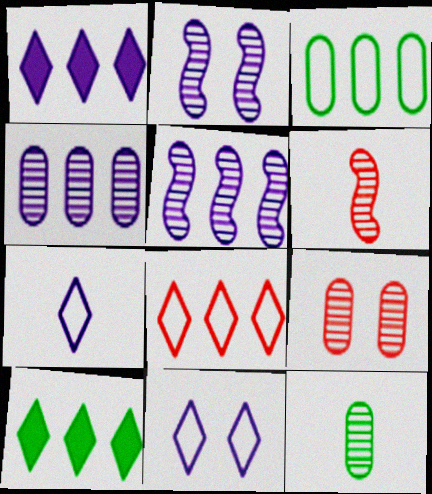[[4, 9, 12]]